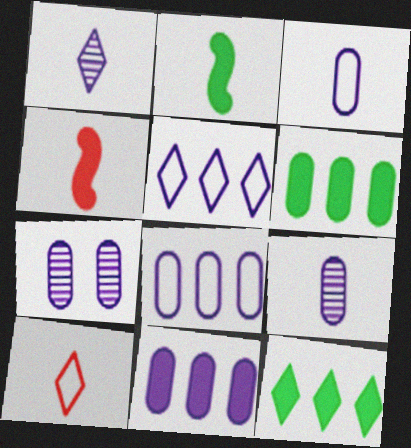[[2, 9, 10], 
[3, 7, 11]]